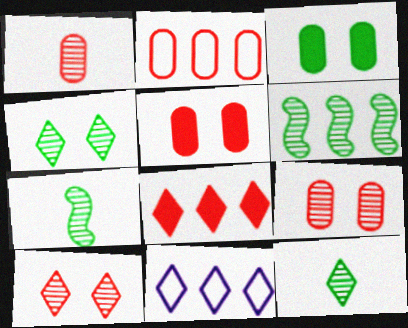[[1, 2, 5], 
[5, 7, 11]]